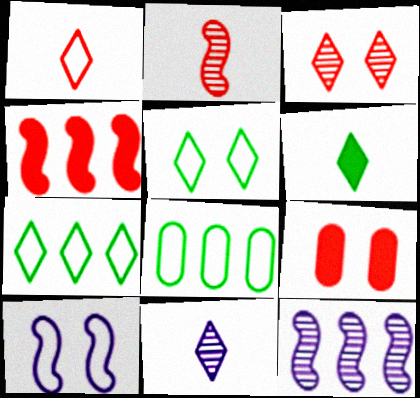[[1, 6, 11], 
[1, 8, 10]]